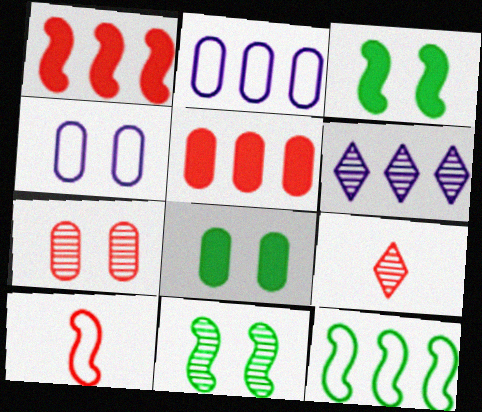[[2, 3, 9], 
[4, 7, 8], 
[5, 6, 12], 
[6, 8, 10]]